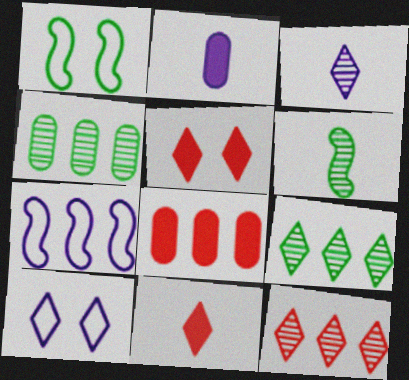[[1, 2, 12], 
[1, 3, 8], 
[6, 8, 10], 
[7, 8, 9], 
[9, 10, 11]]